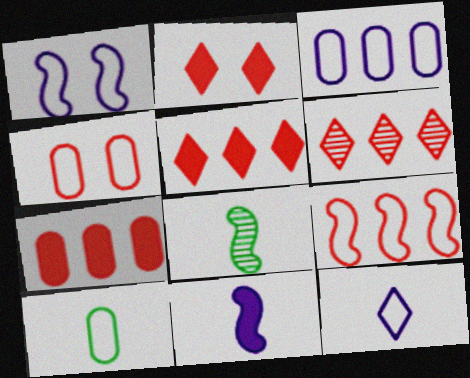[[1, 3, 12], 
[2, 3, 8], 
[3, 4, 10], 
[6, 7, 9]]